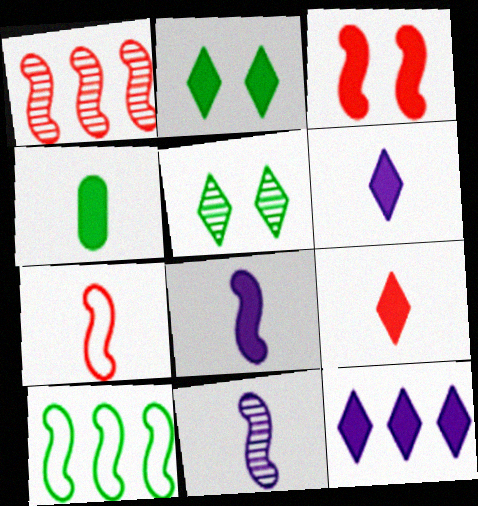[[1, 3, 7], 
[2, 9, 12], 
[3, 4, 12], 
[3, 10, 11], 
[4, 5, 10], 
[4, 8, 9]]